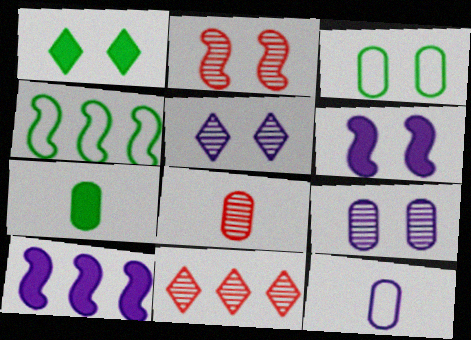[[2, 8, 11], 
[5, 10, 12], 
[7, 8, 12]]